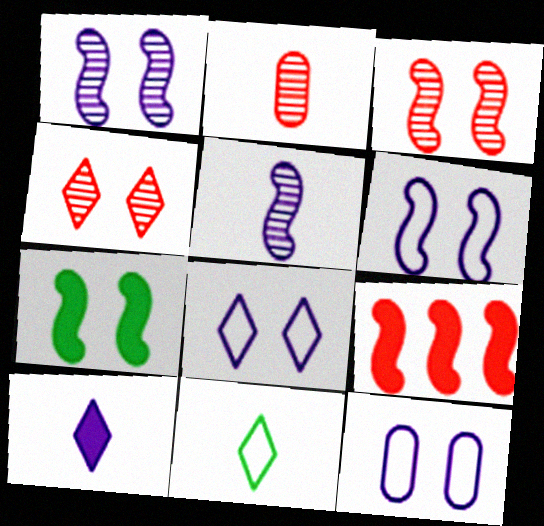[[3, 6, 7], 
[4, 7, 12], 
[6, 8, 12]]